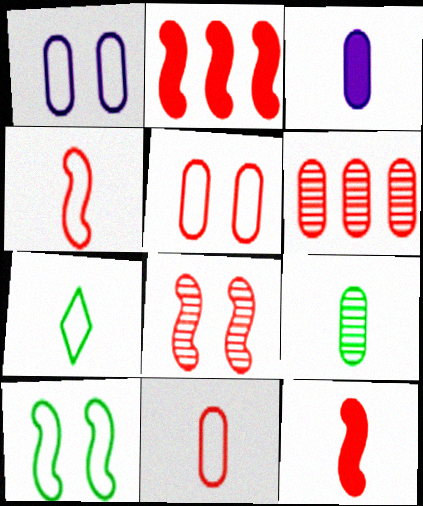[[2, 4, 8], 
[3, 9, 11]]